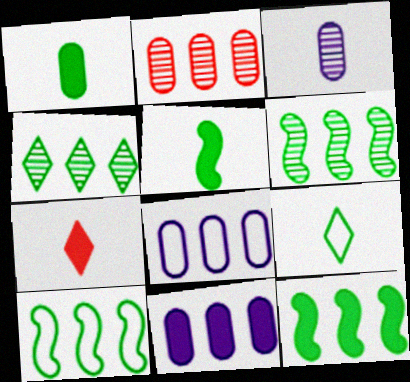[[6, 10, 12]]